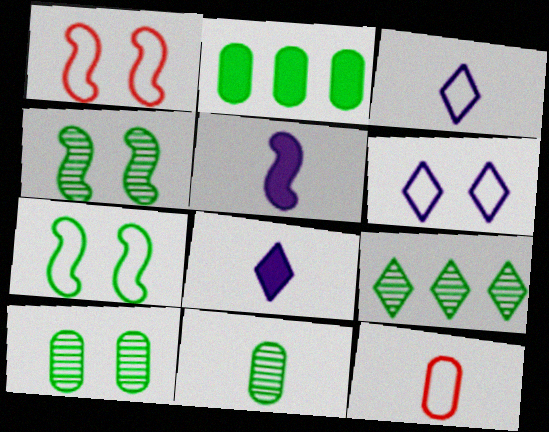[[4, 9, 11]]